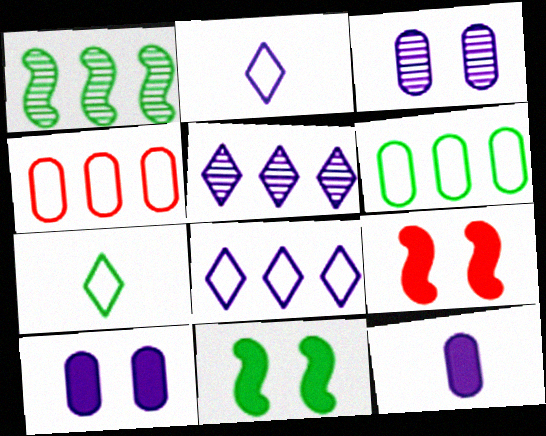[]